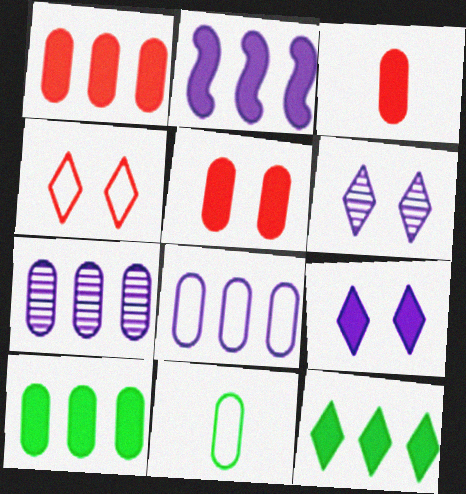[[1, 2, 12], 
[1, 3, 5], 
[5, 7, 11]]